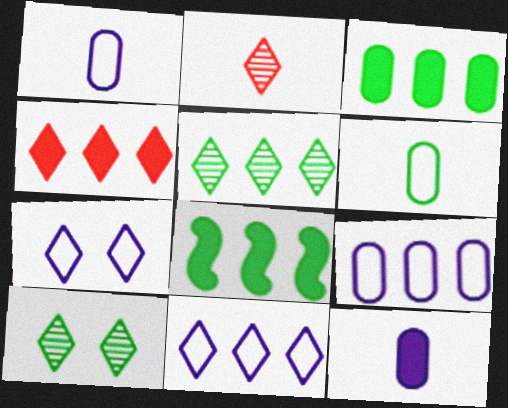[[4, 5, 11], 
[6, 8, 10]]